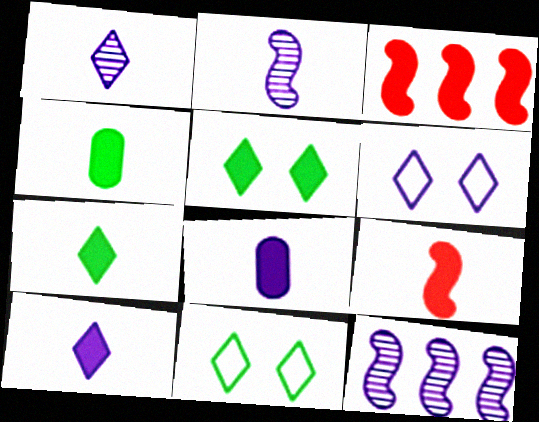[[3, 5, 8], 
[4, 9, 10], 
[6, 8, 12], 
[7, 8, 9]]